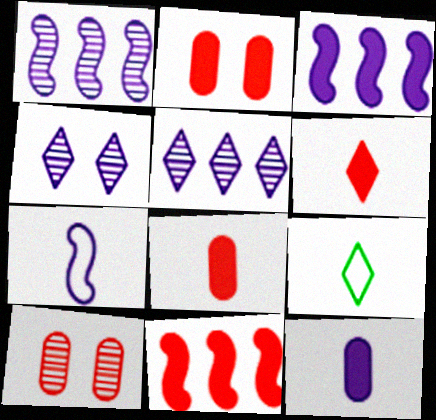[[1, 2, 9], 
[2, 6, 11], 
[3, 9, 10]]